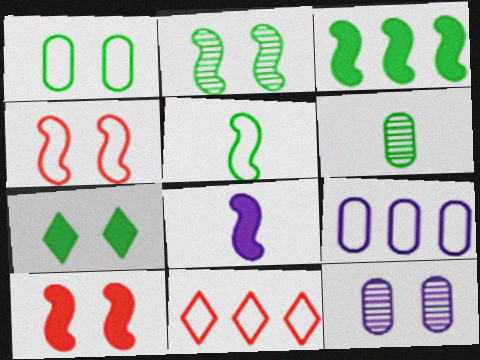[[1, 2, 7], 
[2, 3, 5], 
[3, 8, 10], 
[4, 7, 12]]